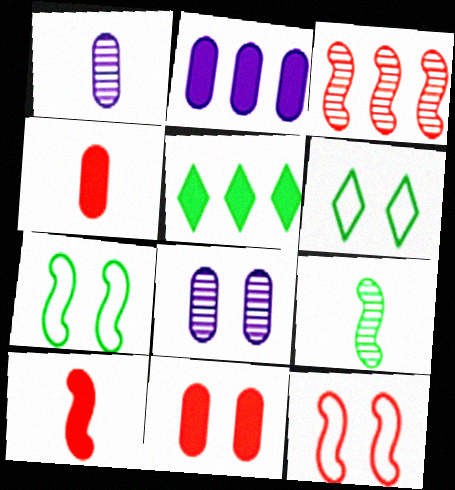[[1, 5, 12], 
[3, 10, 12]]